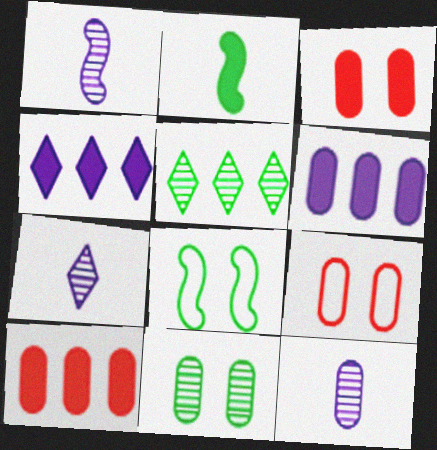[[1, 7, 12], 
[2, 3, 4], 
[7, 8, 10]]